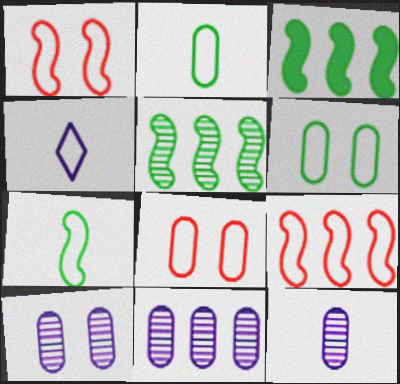[[4, 6, 9], 
[10, 11, 12]]